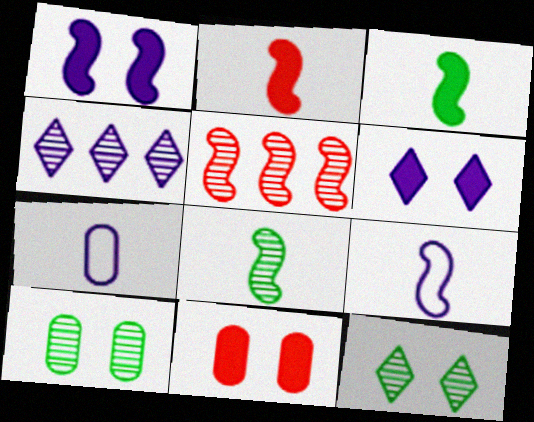[[1, 4, 7], 
[2, 8, 9]]